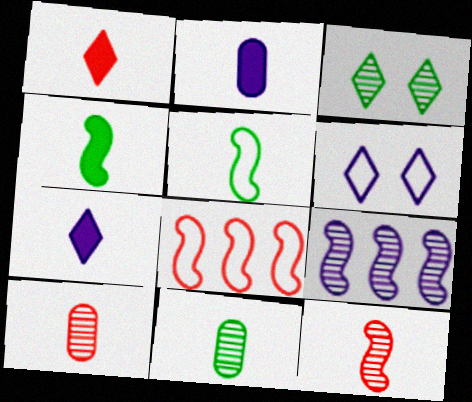[[1, 2, 4], 
[2, 3, 8], 
[2, 6, 9], 
[3, 9, 10], 
[5, 7, 10]]